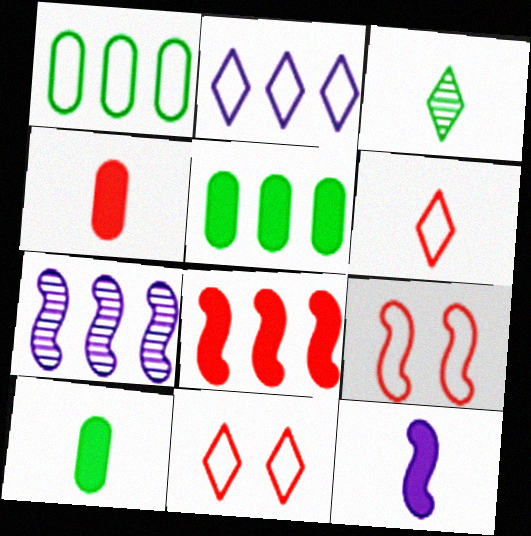[[7, 10, 11]]